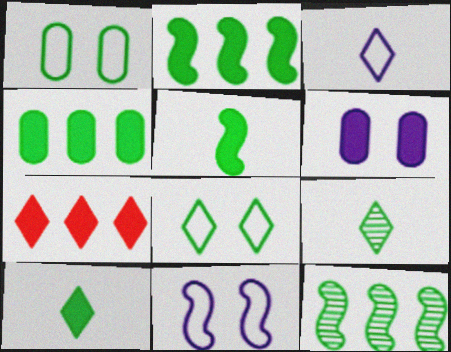[[1, 2, 9], 
[1, 10, 12], 
[5, 6, 7]]